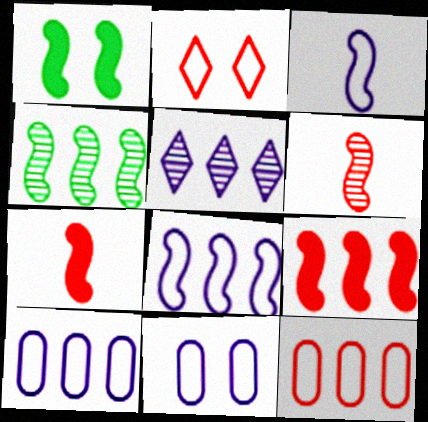[[1, 6, 8], 
[4, 8, 9]]